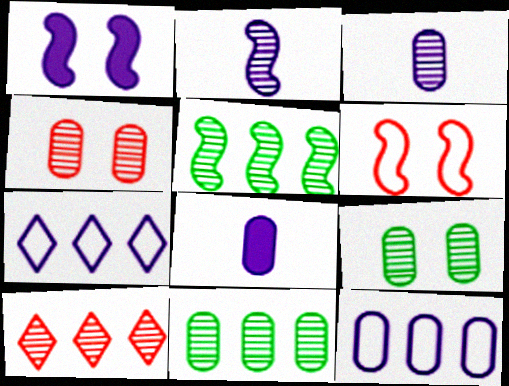[[1, 3, 7], 
[2, 9, 10], 
[3, 4, 11]]